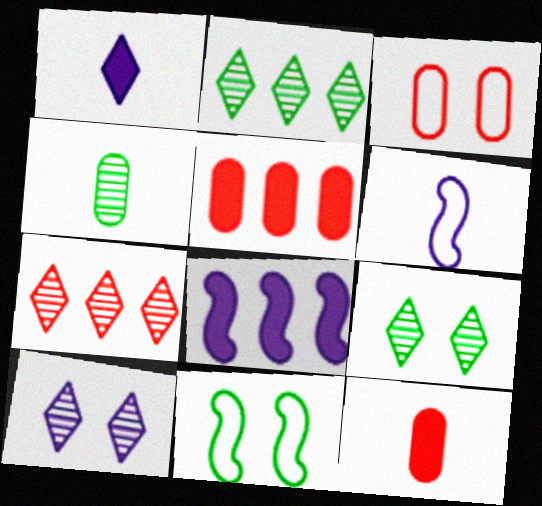[[5, 6, 9]]